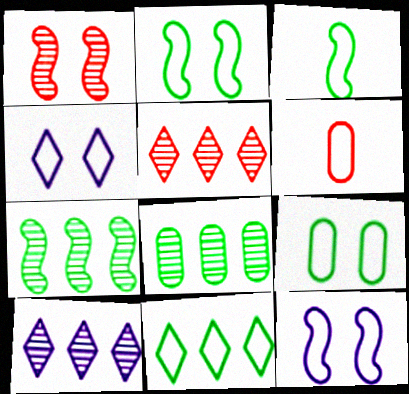[[3, 9, 11], 
[6, 11, 12]]